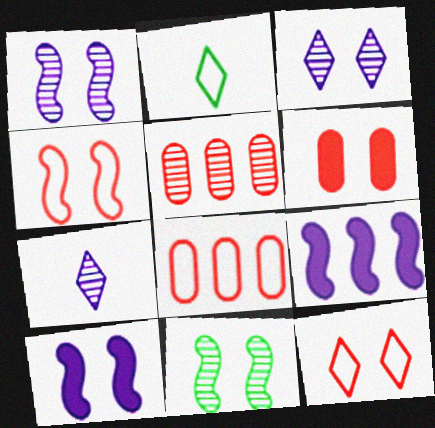[[2, 5, 10], 
[4, 10, 11], 
[5, 7, 11]]